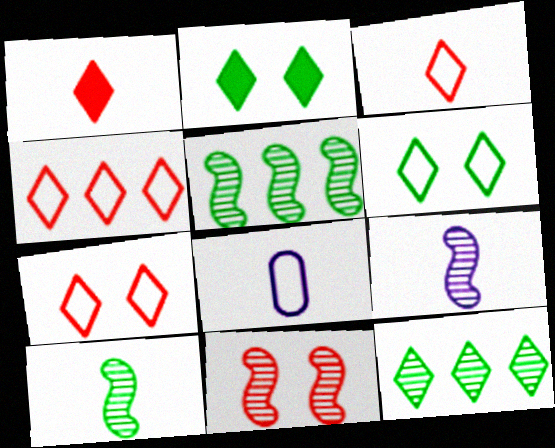[[1, 8, 10], 
[3, 4, 7], 
[5, 9, 11]]